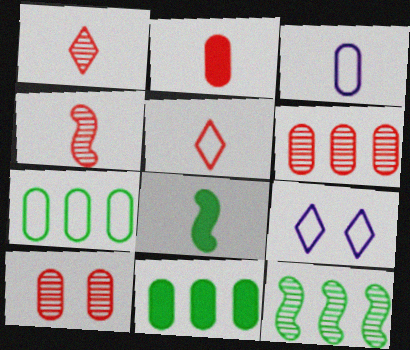[[1, 3, 8], 
[2, 4, 5], 
[2, 9, 12], 
[3, 10, 11], 
[4, 9, 11], 
[6, 8, 9]]